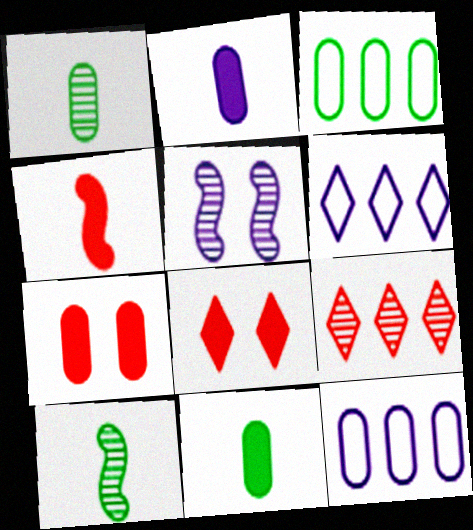[[1, 5, 9], 
[1, 7, 12], 
[2, 5, 6], 
[6, 7, 10], 
[8, 10, 12]]